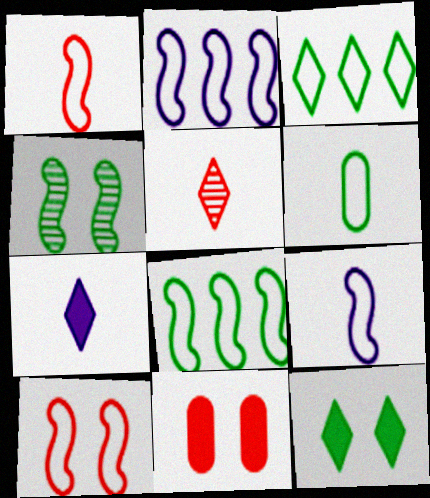[[8, 9, 10]]